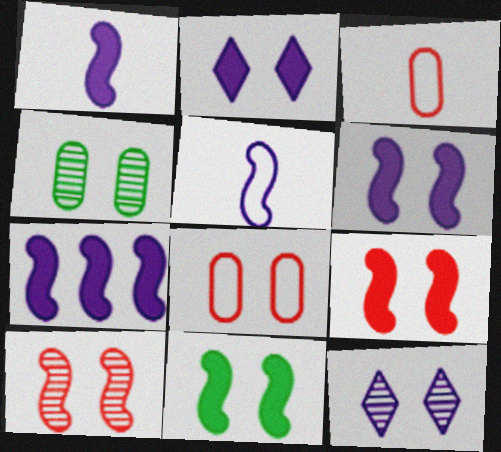[[1, 6, 7], 
[4, 10, 12], 
[6, 9, 11], 
[8, 11, 12]]